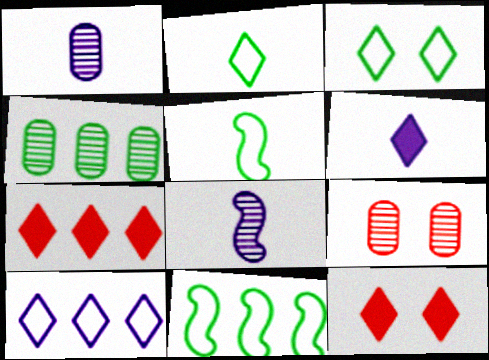[[1, 4, 9], 
[1, 11, 12], 
[6, 9, 11]]